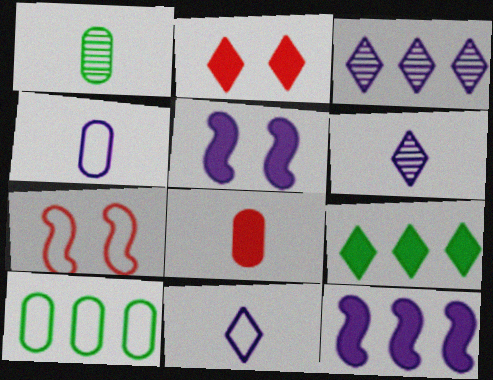[[1, 4, 8], 
[3, 4, 5], 
[5, 8, 9], 
[7, 10, 11]]